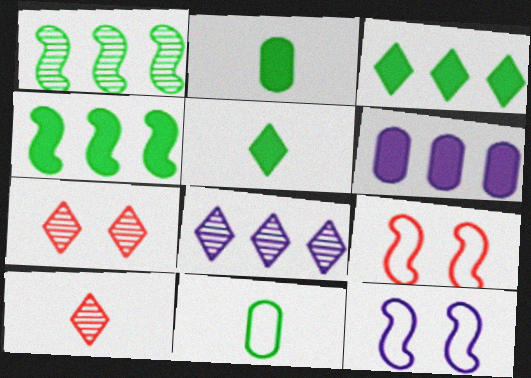[[2, 8, 9]]